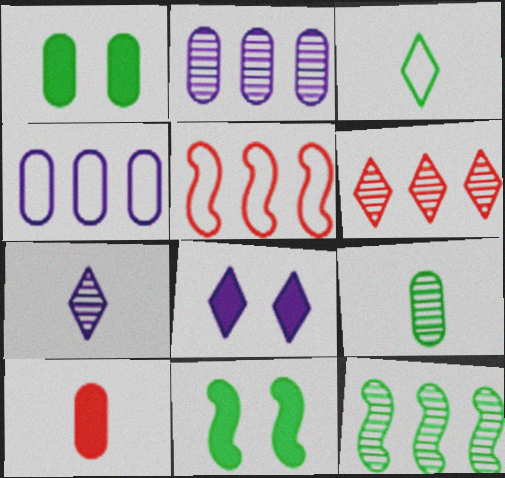[[1, 3, 12], 
[1, 5, 7], 
[2, 6, 12], 
[3, 6, 8], 
[5, 8, 9]]